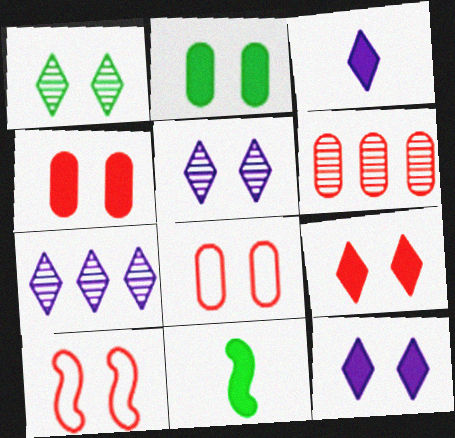[[2, 5, 10], 
[7, 8, 11]]